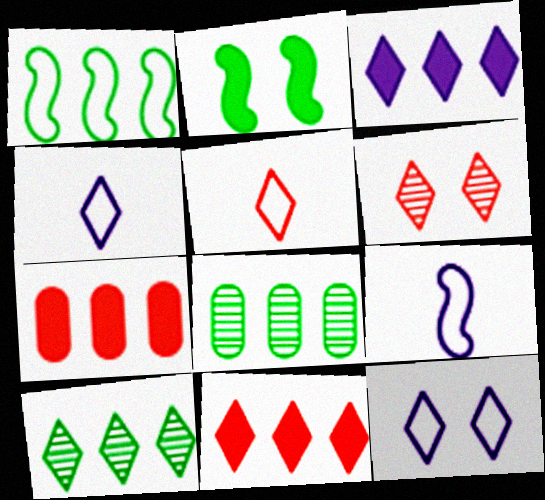[[5, 6, 11]]